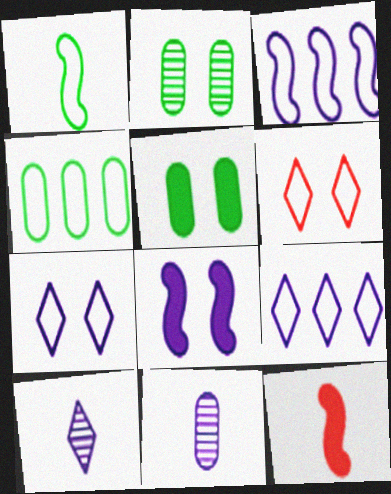[[2, 6, 8], 
[2, 9, 12], 
[8, 9, 11]]